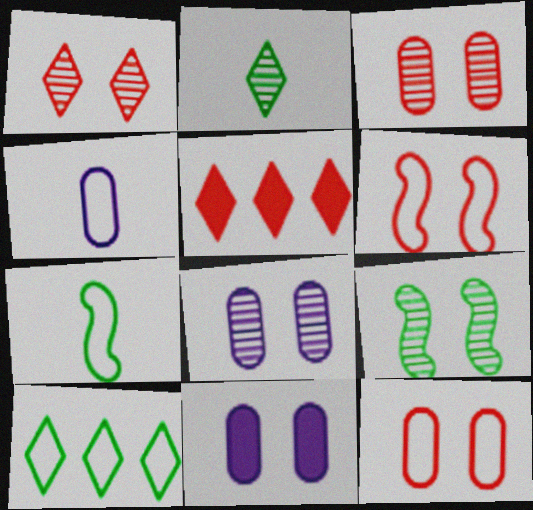[[1, 8, 9], 
[4, 5, 9], 
[4, 6, 10], 
[5, 7, 8]]